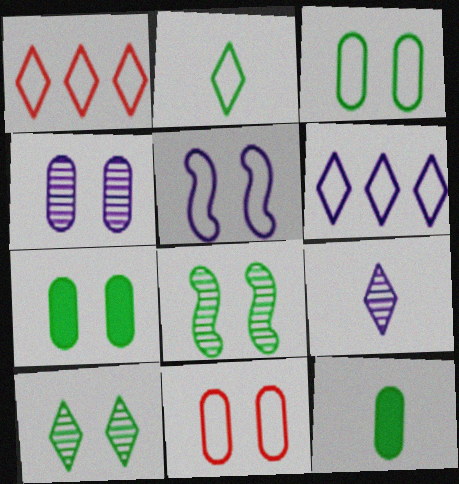[[4, 7, 11]]